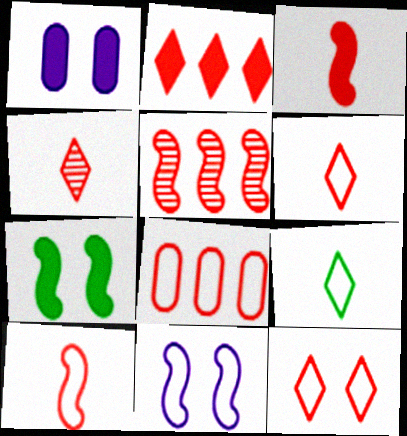[[1, 5, 9], 
[2, 4, 12], 
[2, 5, 8], 
[8, 9, 11], 
[8, 10, 12]]